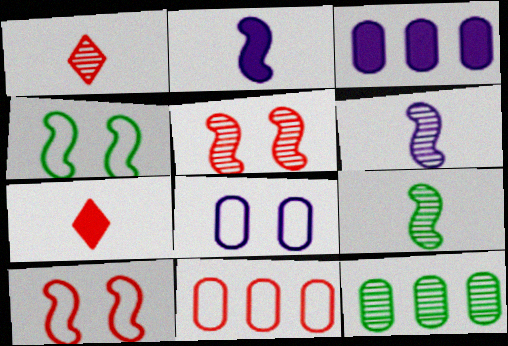[[1, 3, 4], 
[3, 11, 12], 
[5, 7, 11]]